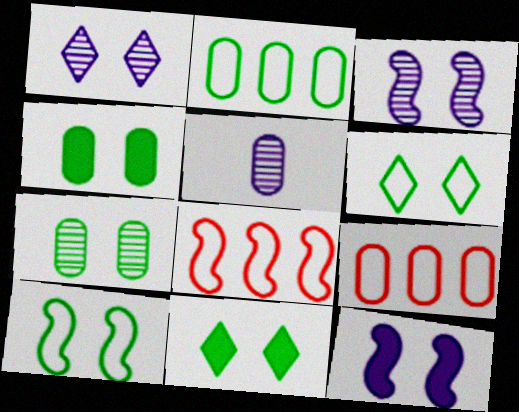[[4, 5, 9], 
[5, 8, 11], 
[7, 10, 11]]